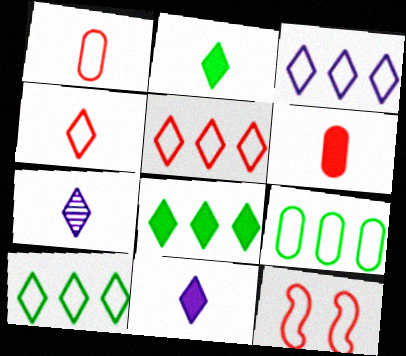[[1, 5, 12], 
[2, 4, 7], 
[3, 5, 10]]